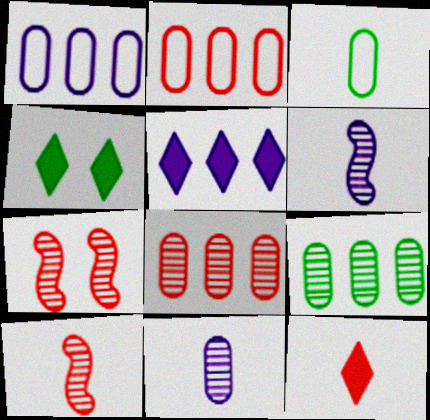[[1, 4, 10], 
[2, 4, 6], 
[2, 7, 12], 
[3, 5, 7], 
[3, 6, 12], 
[4, 5, 12]]